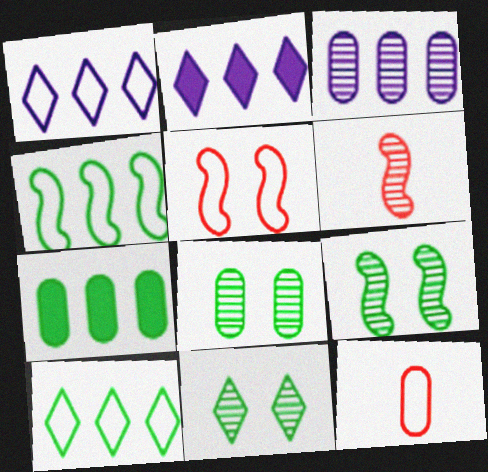[[2, 9, 12], 
[3, 6, 11], 
[8, 9, 11]]